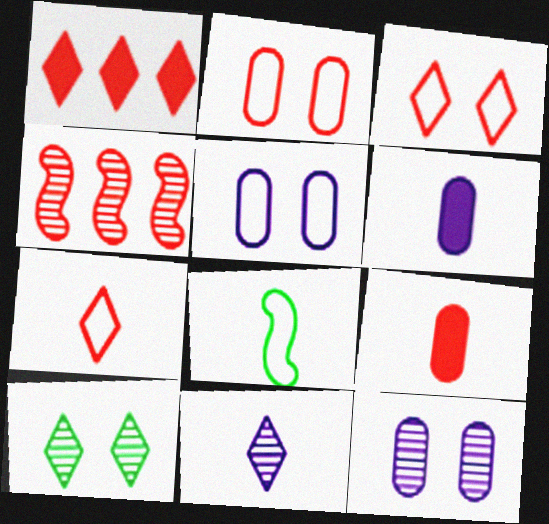[[1, 8, 12], 
[3, 4, 9], 
[8, 9, 11]]